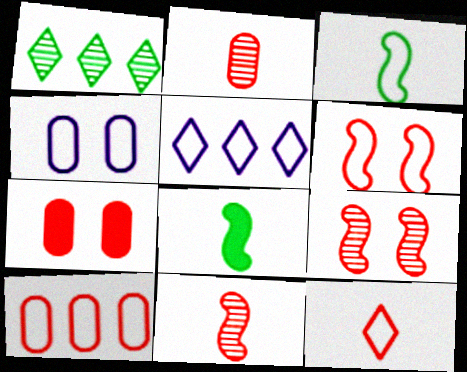[[2, 7, 10], 
[6, 10, 12]]